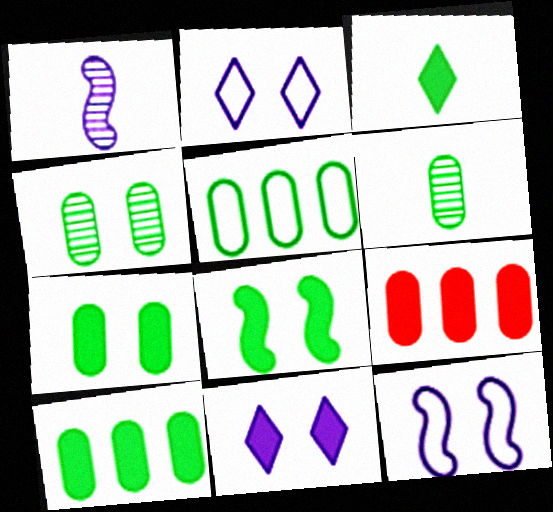[[3, 8, 10], 
[5, 6, 7]]